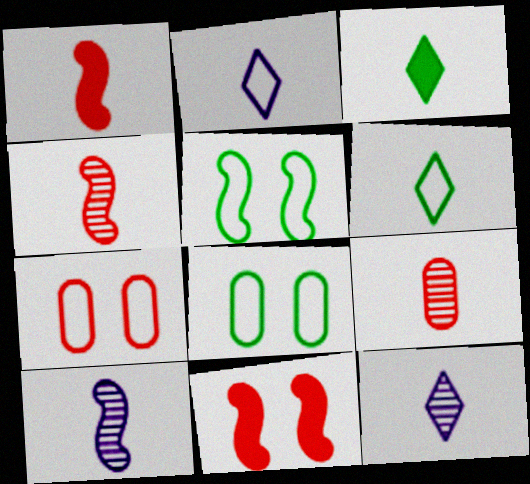[]